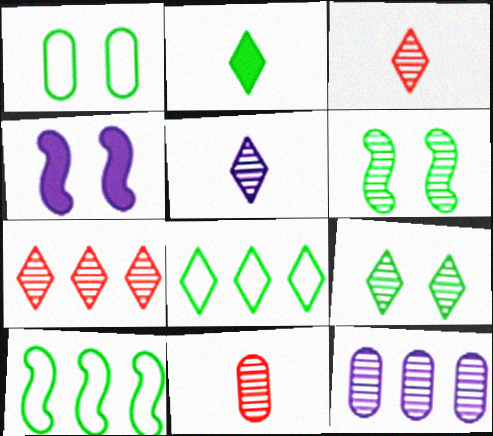[[2, 8, 9], 
[3, 6, 12], 
[4, 8, 11], 
[5, 7, 9]]